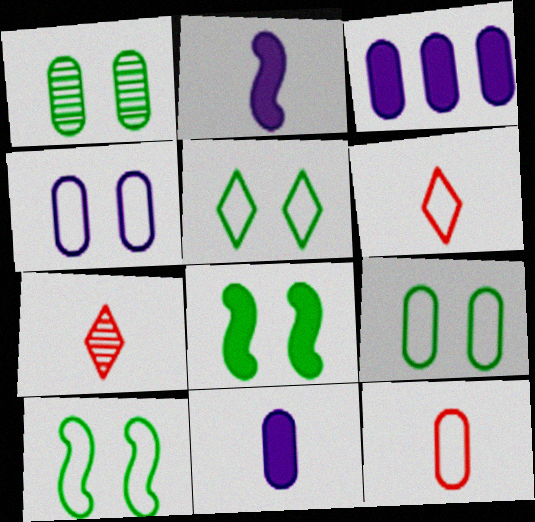[[1, 3, 12], 
[1, 5, 8], 
[3, 7, 10], 
[5, 9, 10]]